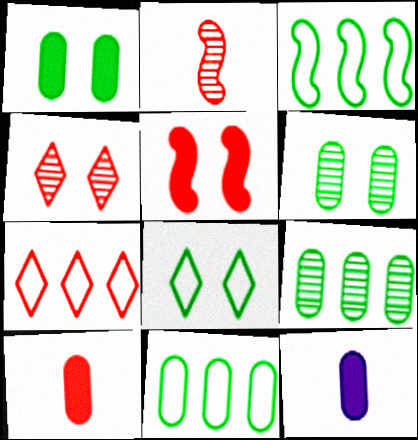[[3, 4, 12]]